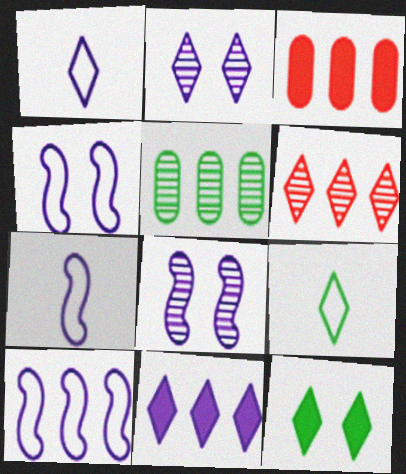[[1, 2, 11], 
[1, 6, 12], 
[3, 8, 9], 
[4, 7, 10]]